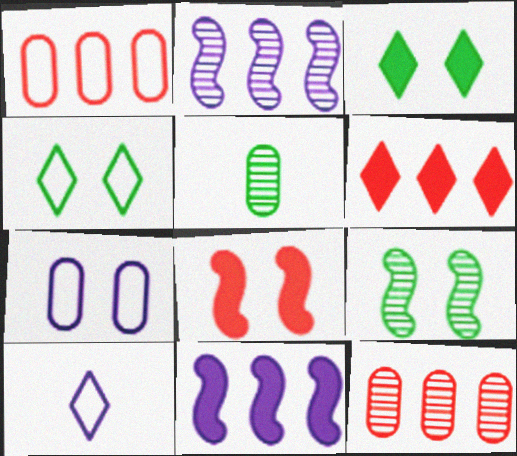[]